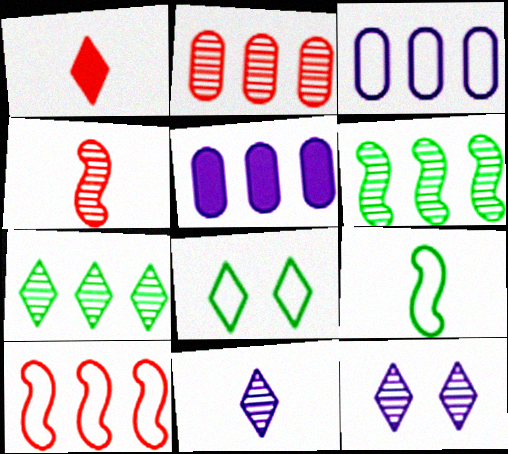[[4, 5, 8], 
[5, 7, 10]]